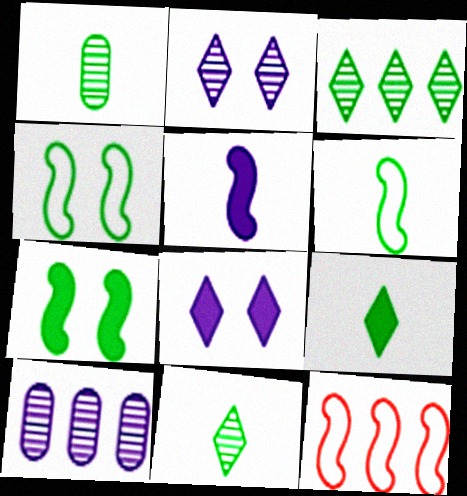[[1, 6, 9], 
[1, 8, 12]]